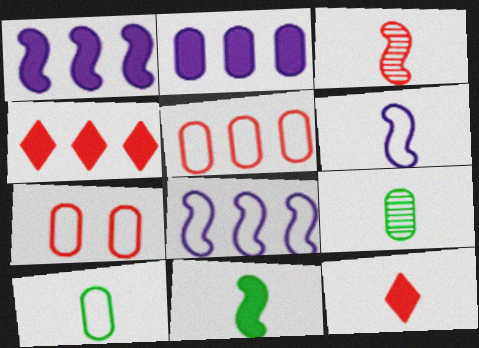[[2, 7, 9], 
[3, 4, 7], 
[3, 6, 11], 
[6, 9, 12]]